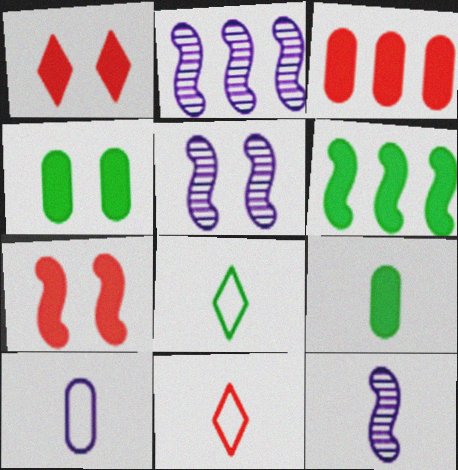[[2, 4, 11], 
[2, 5, 12], 
[3, 5, 8], 
[9, 11, 12]]